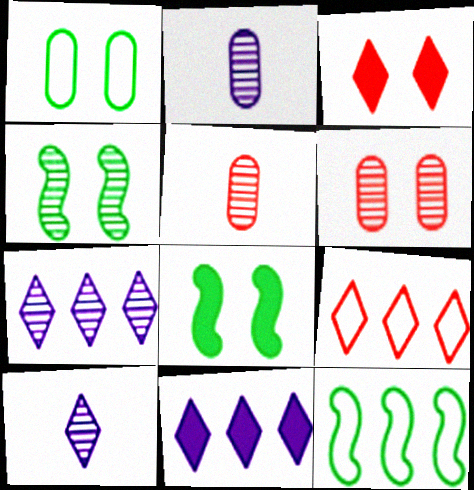[[2, 3, 12], 
[2, 8, 9], 
[4, 5, 7]]